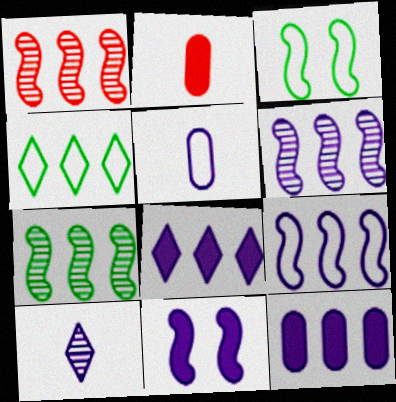[[1, 4, 12], 
[1, 6, 7]]